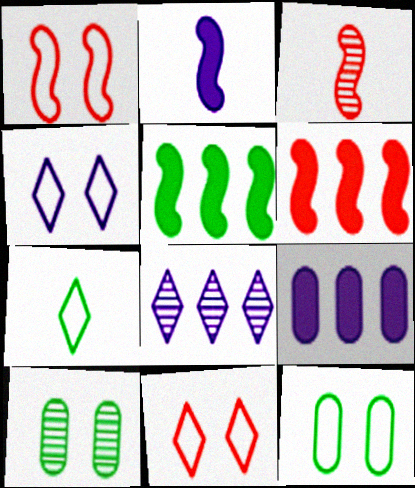[[1, 3, 6], 
[1, 4, 12], 
[3, 8, 10], 
[5, 7, 10]]